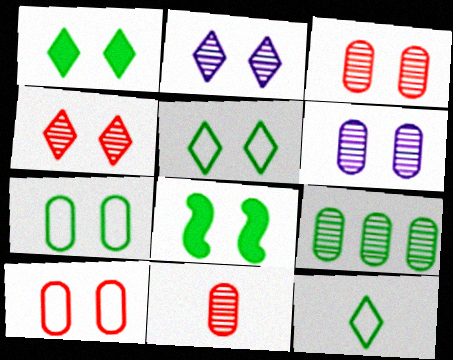[[2, 8, 10], 
[6, 9, 11], 
[8, 9, 12]]